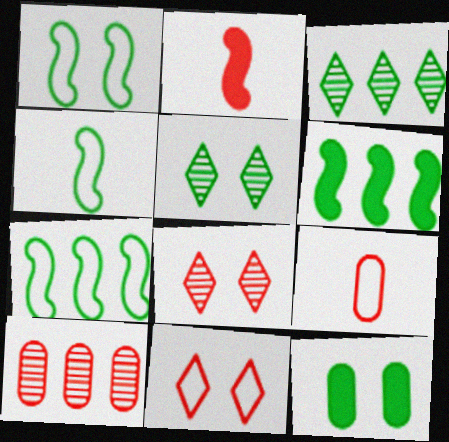[[1, 4, 7], 
[1, 5, 12], 
[2, 10, 11], 
[3, 4, 12]]